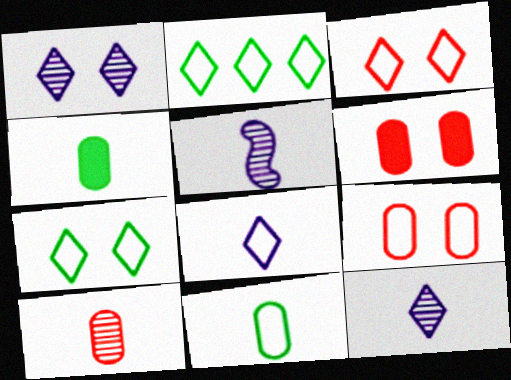[[2, 3, 8], 
[2, 5, 6]]